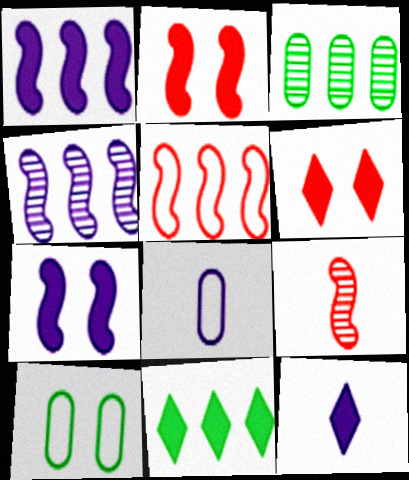[[2, 5, 9], 
[6, 11, 12]]